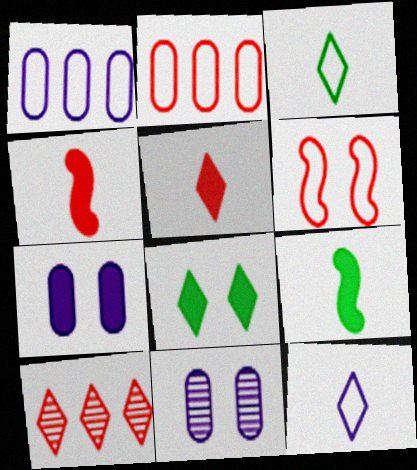[[1, 3, 6], 
[6, 8, 11], 
[8, 10, 12]]